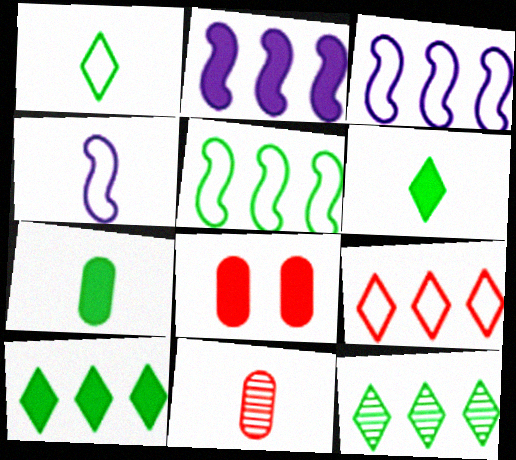[[2, 6, 8], 
[4, 6, 11], 
[4, 8, 12]]